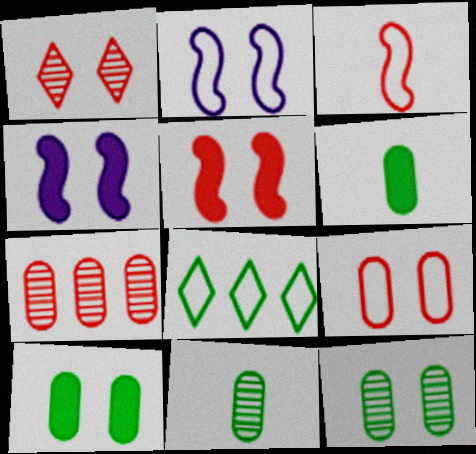[[1, 2, 10], 
[1, 5, 9]]